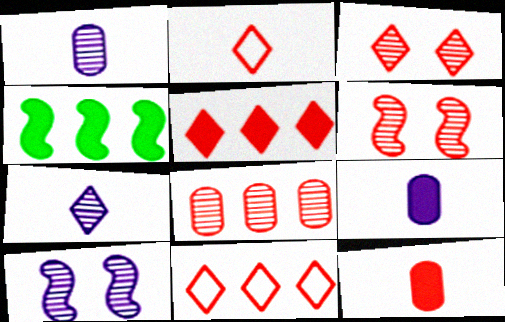[[2, 3, 5], 
[6, 11, 12]]